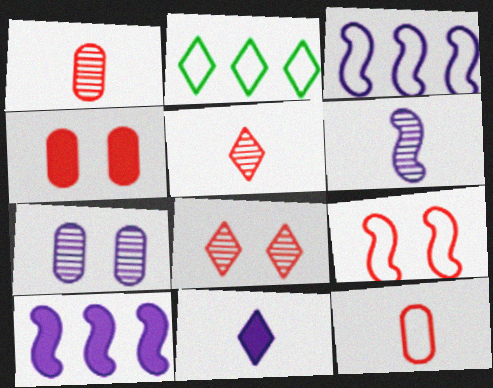[[2, 4, 6], 
[2, 8, 11], 
[3, 7, 11], 
[4, 8, 9]]